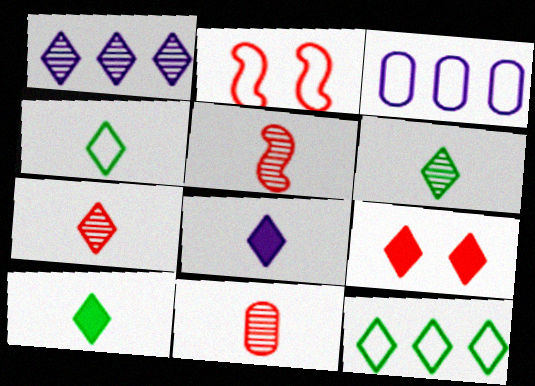[[1, 4, 9], 
[2, 3, 4], 
[4, 6, 10], 
[4, 7, 8], 
[5, 7, 11]]